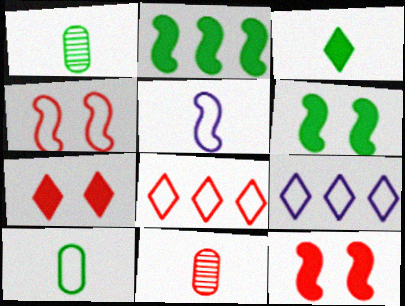[[1, 9, 12], 
[3, 5, 11], 
[4, 9, 10], 
[6, 9, 11], 
[8, 11, 12]]